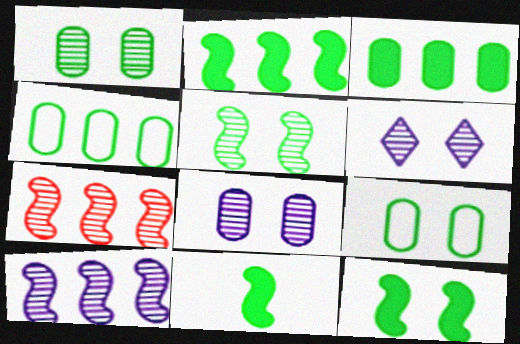[[2, 11, 12]]